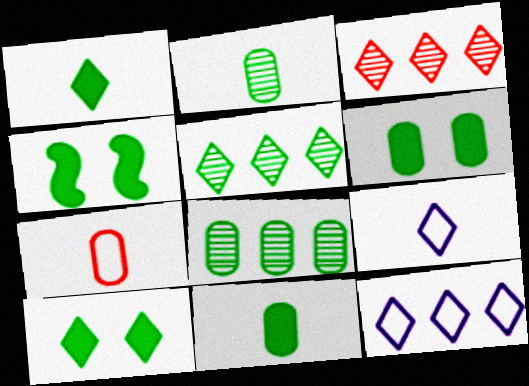[[3, 9, 10], 
[4, 6, 10]]